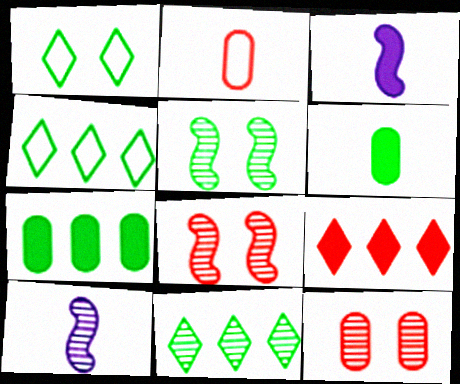[[2, 8, 9], 
[3, 4, 12], 
[4, 5, 6], 
[10, 11, 12]]